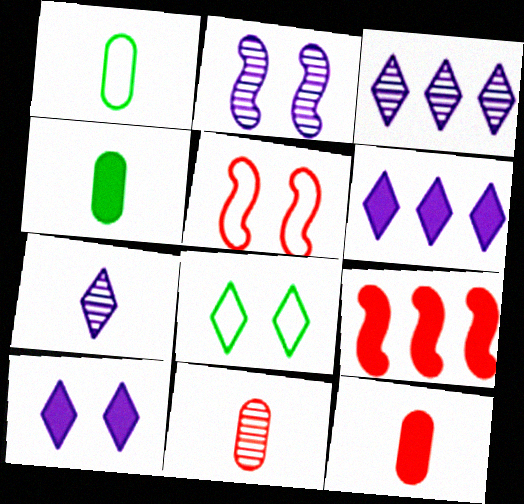[[3, 4, 5], 
[4, 9, 10]]